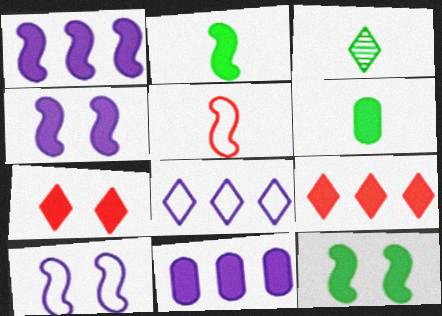[[1, 6, 7], 
[2, 7, 11], 
[3, 7, 8], 
[4, 6, 9]]